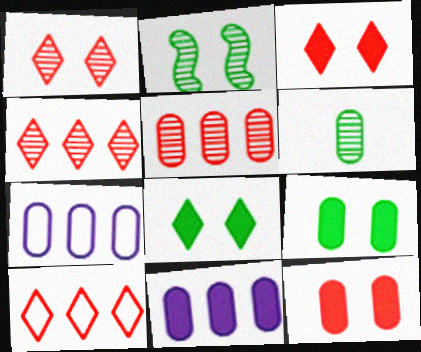[[6, 7, 12]]